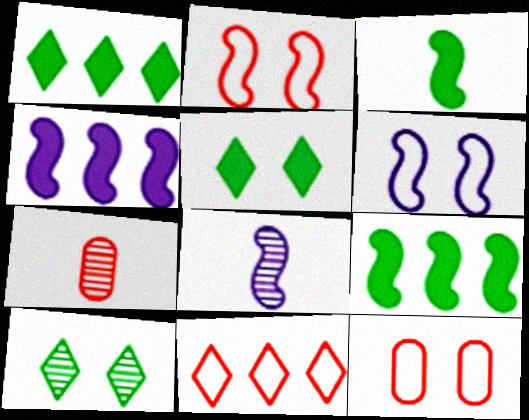[[1, 6, 7], 
[1, 8, 12], 
[2, 8, 9], 
[4, 6, 8]]